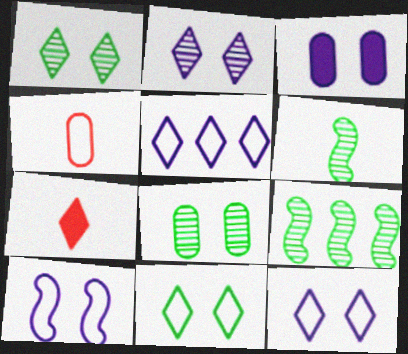[[1, 5, 7], 
[2, 3, 10]]